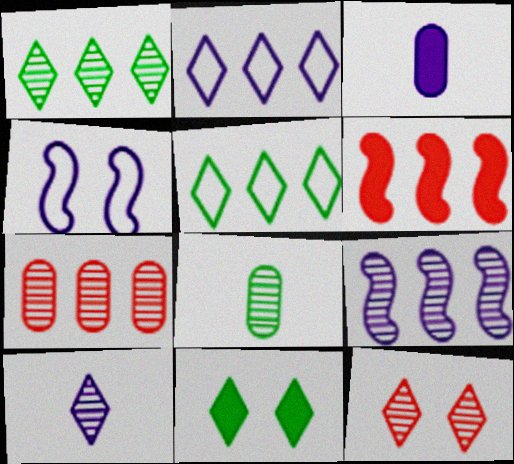[[1, 7, 9], 
[1, 10, 12], 
[3, 6, 11], 
[8, 9, 12]]